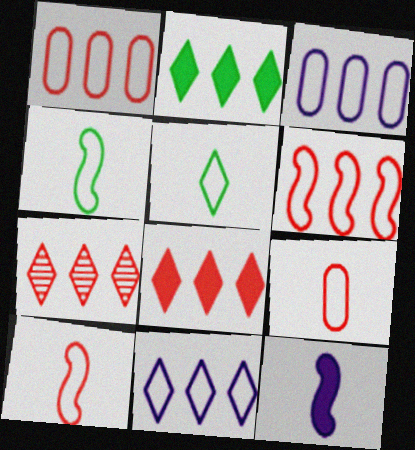[[2, 7, 11]]